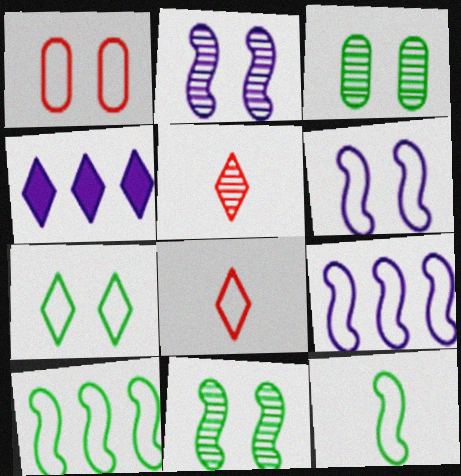[[1, 6, 7], 
[4, 5, 7]]